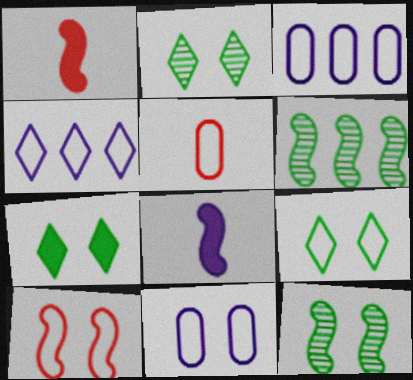[[1, 2, 3], 
[2, 7, 9], 
[6, 8, 10], 
[9, 10, 11]]